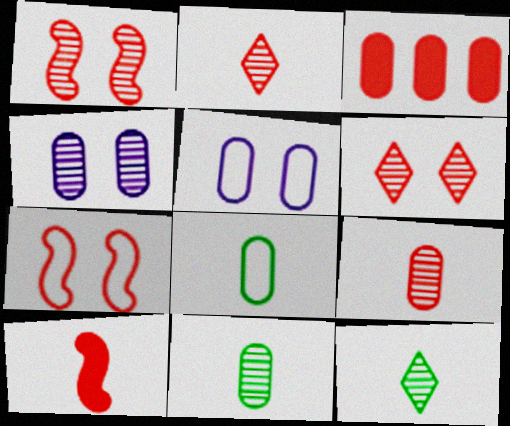[[2, 3, 7], 
[3, 4, 8], 
[3, 5, 11]]